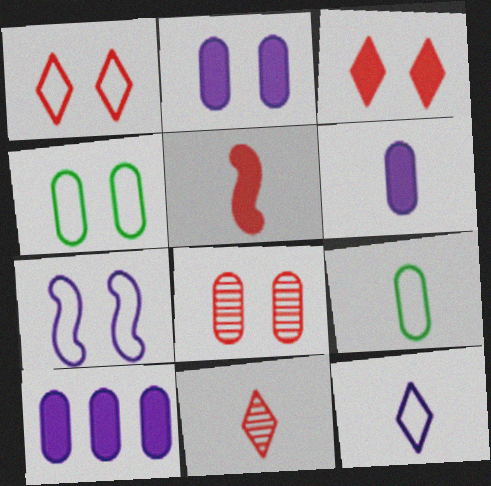[[1, 4, 7], 
[2, 4, 8], 
[2, 6, 10], 
[8, 9, 10]]